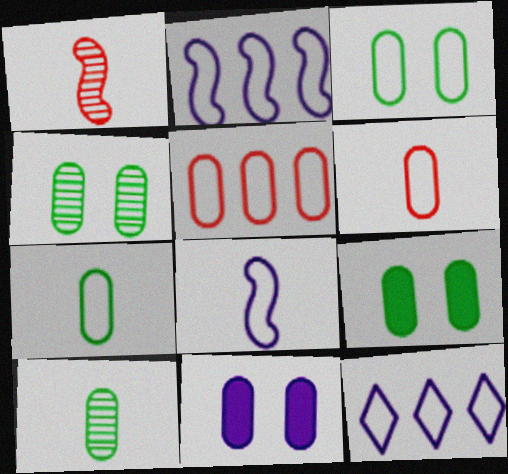[[1, 9, 12], 
[3, 4, 9], 
[5, 10, 11]]